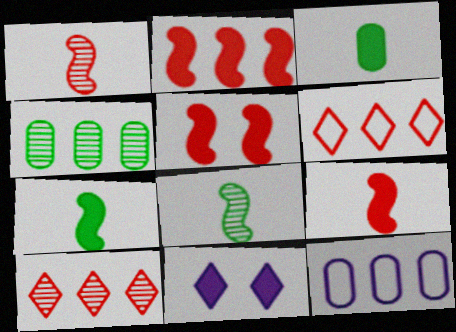[[2, 3, 11], 
[2, 5, 9]]